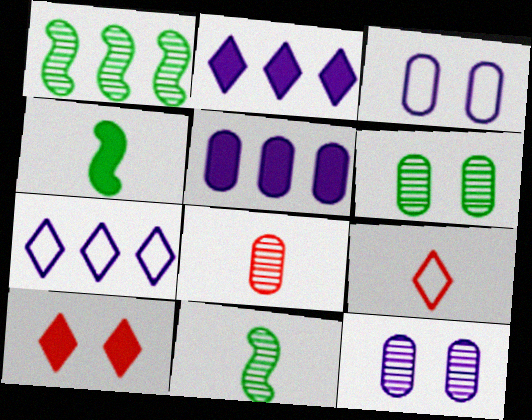[[4, 5, 10]]